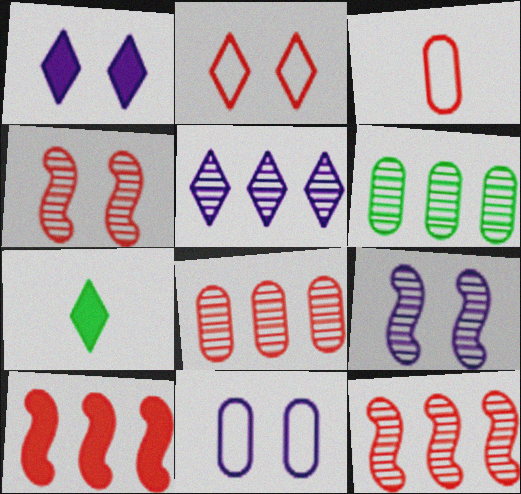[[1, 9, 11], 
[2, 5, 7], 
[5, 6, 12], 
[7, 11, 12]]